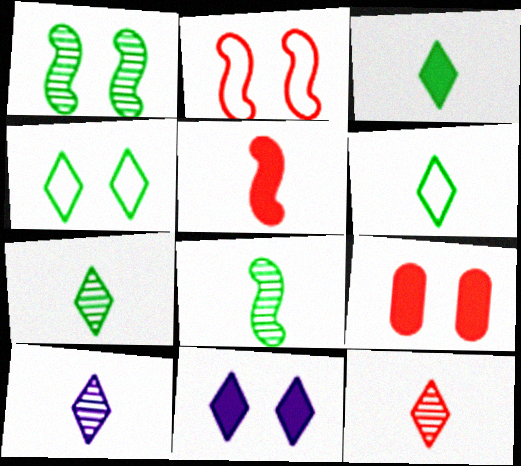[[3, 6, 7], 
[7, 10, 12]]